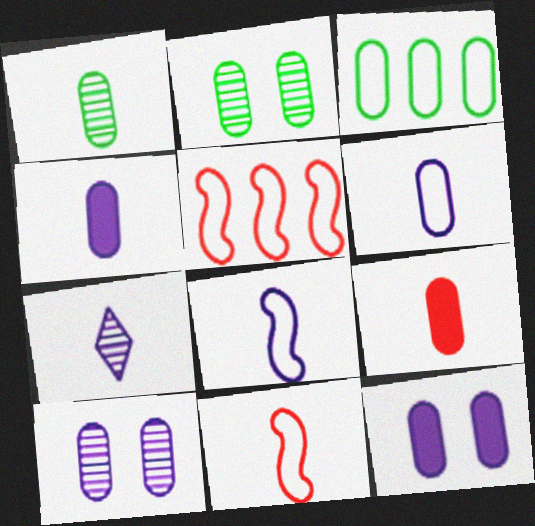[[1, 6, 9], 
[3, 9, 10], 
[4, 7, 8]]